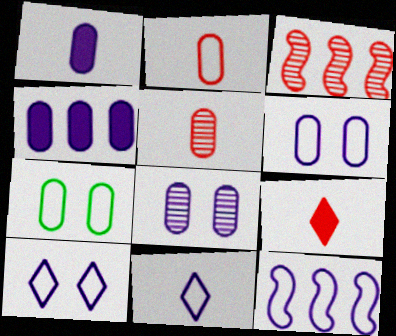[[4, 5, 7], 
[6, 11, 12]]